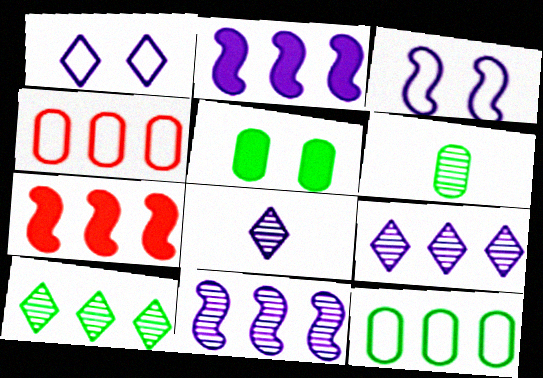[[1, 6, 7], 
[2, 4, 10], 
[5, 6, 12], 
[7, 9, 12]]